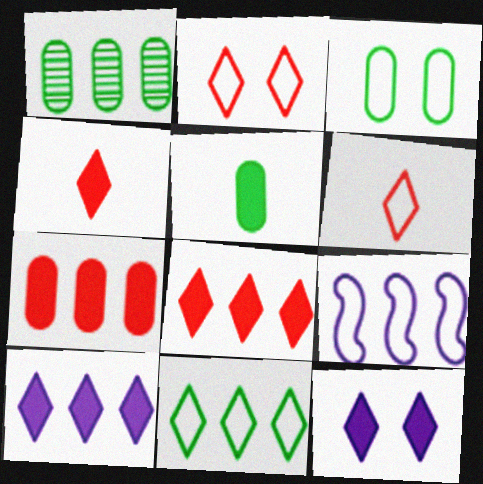[[1, 3, 5], 
[1, 8, 9], 
[3, 6, 9]]